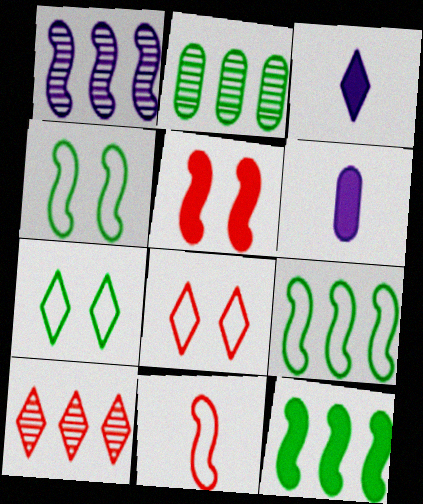[[1, 2, 10], 
[3, 7, 10], 
[4, 6, 10]]